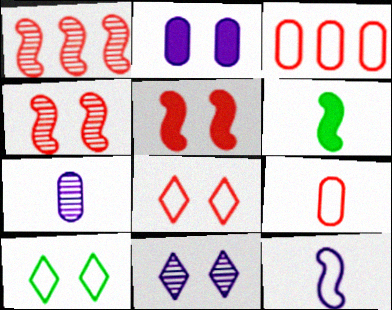[[2, 4, 10], 
[3, 6, 11], 
[3, 10, 12]]